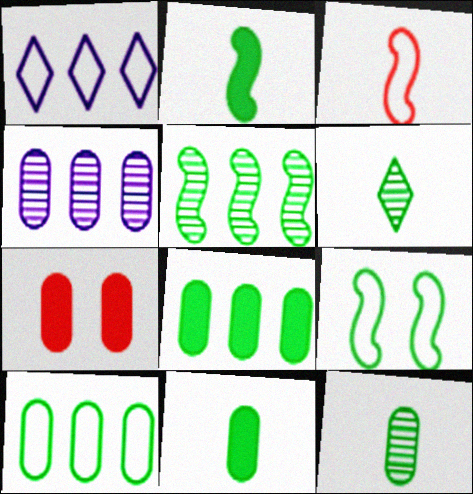[[2, 5, 9], 
[6, 8, 9]]